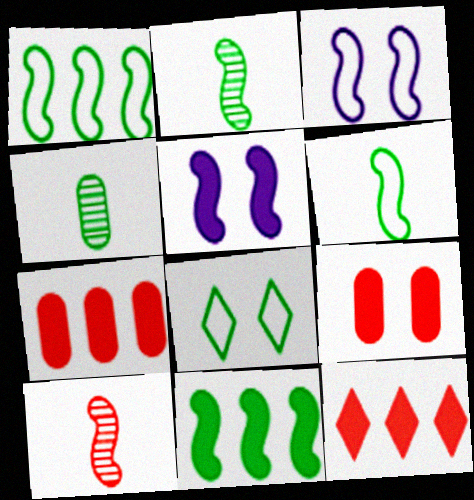[[1, 5, 10], 
[3, 4, 12], 
[3, 10, 11], 
[4, 8, 11]]